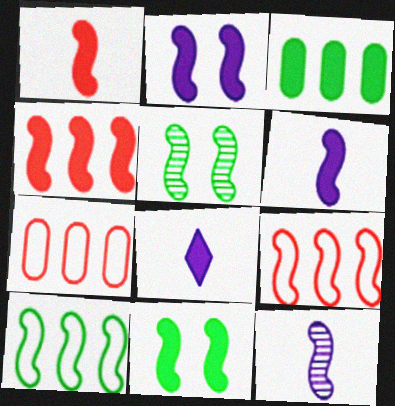[[4, 6, 11], 
[5, 6, 9], 
[5, 7, 8], 
[9, 11, 12]]